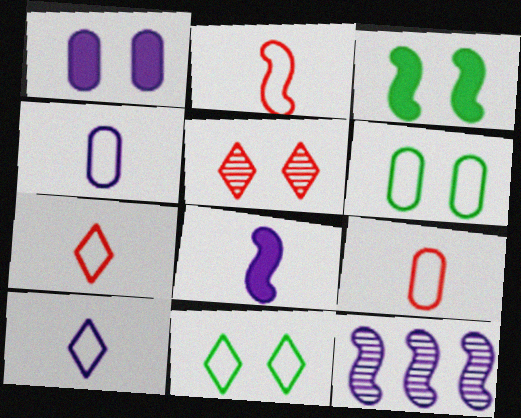[[1, 10, 12], 
[2, 3, 12], 
[2, 7, 9]]